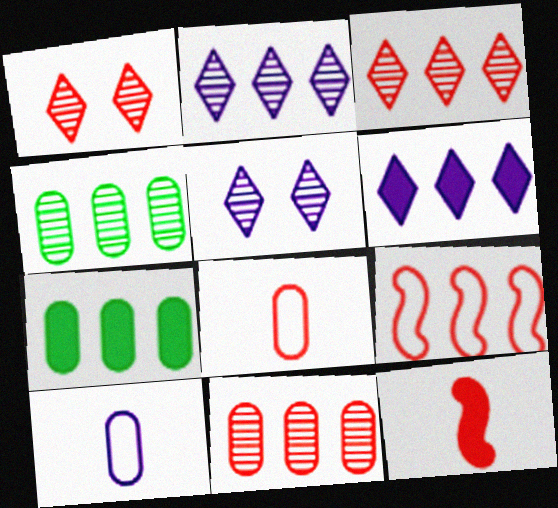[[2, 7, 9], 
[4, 6, 9]]